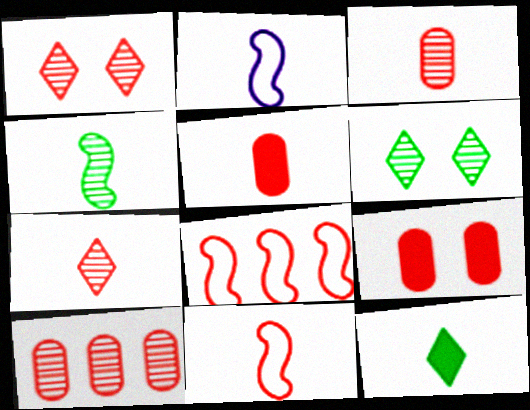[[1, 5, 8], 
[2, 3, 12], 
[5, 7, 11], 
[7, 8, 9]]